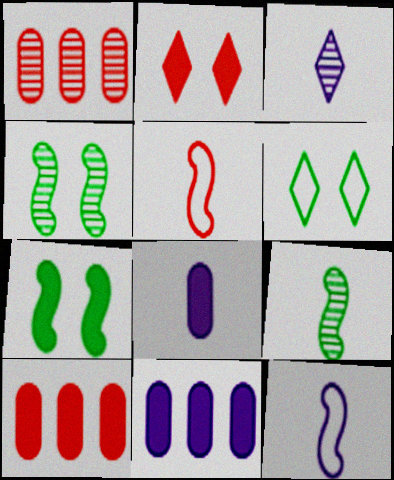[[1, 2, 5], 
[1, 3, 4], 
[3, 8, 12]]